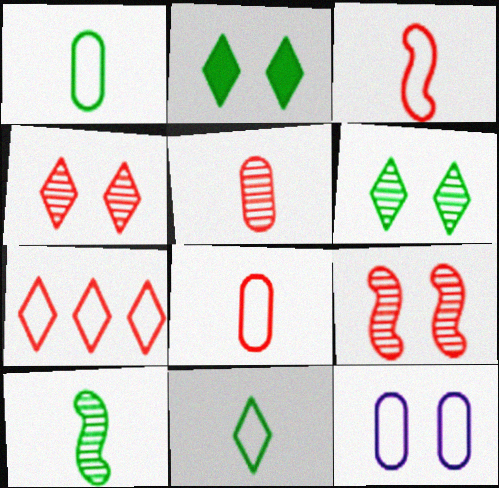[[2, 9, 12]]